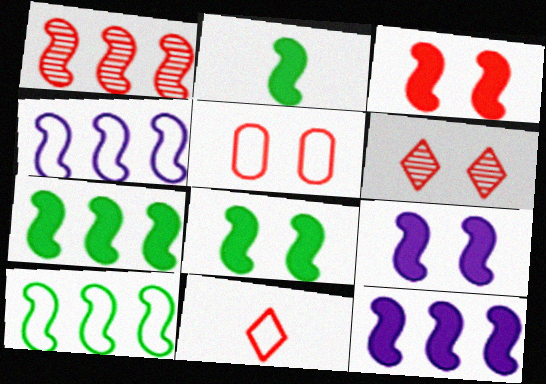[[1, 4, 7], 
[1, 10, 12], 
[2, 3, 12], 
[2, 7, 8], 
[3, 5, 6], 
[3, 8, 9]]